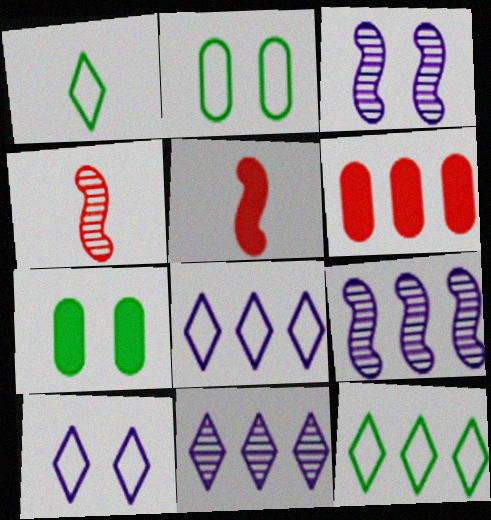[[1, 3, 6], 
[2, 5, 11], 
[4, 7, 8], 
[6, 9, 12]]